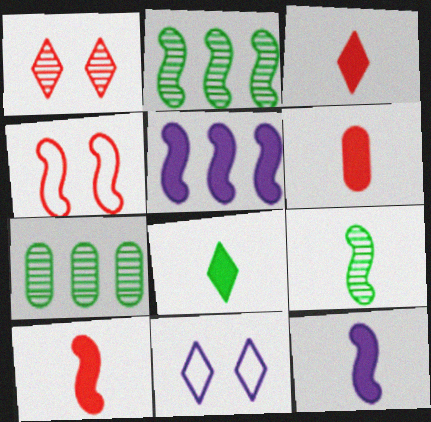[[2, 4, 12], 
[2, 6, 11], 
[3, 6, 10], 
[4, 5, 9], 
[6, 8, 12], 
[7, 10, 11]]